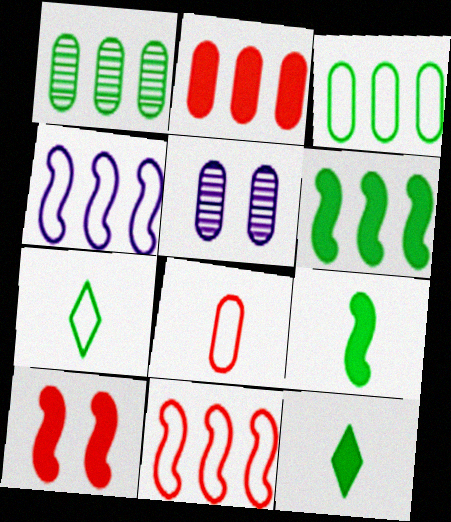[[5, 11, 12]]